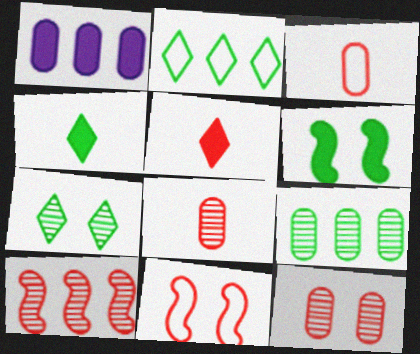[[1, 2, 10], 
[1, 5, 6], 
[2, 4, 7]]